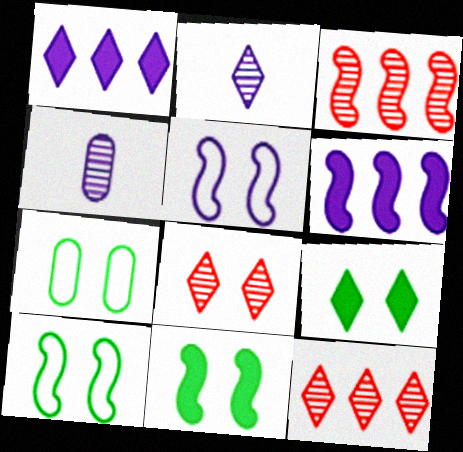[[1, 4, 5]]